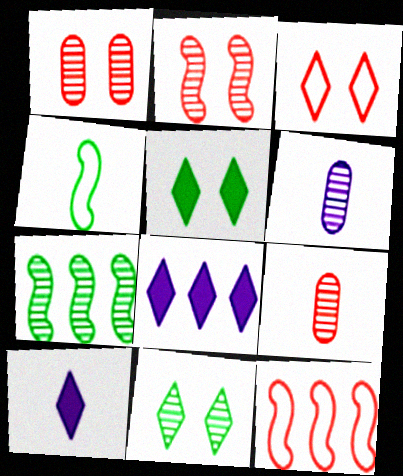[[1, 4, 8], 
[4, 9, 10], 
[5, 6, 12]]